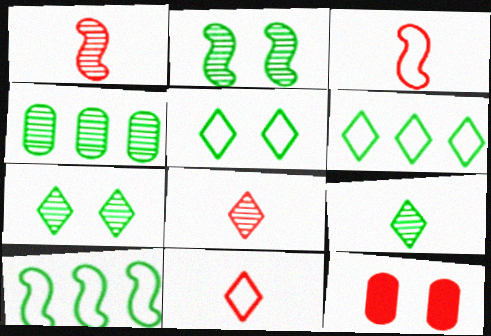[[2, 4, 9]]